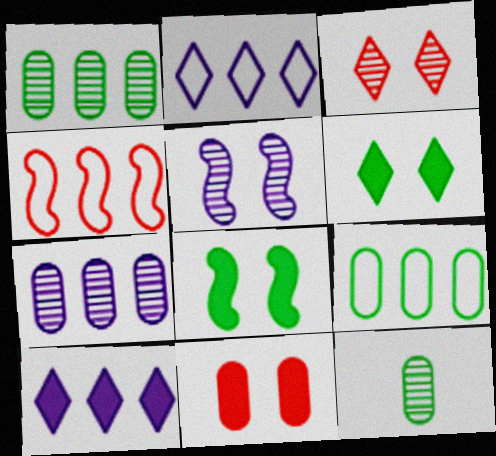[[1, 4, 10], 
[2, 4, 9]]